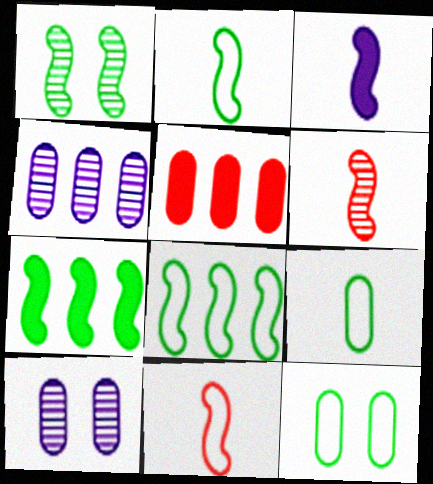[[1, 2, 7], 
[2, 3, 6], 
[5, 9, 10]]